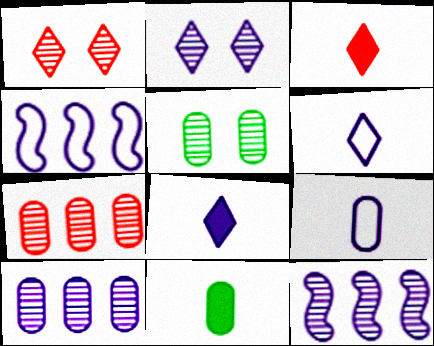[[1, 4, 11], 
[3, 4, 5]]